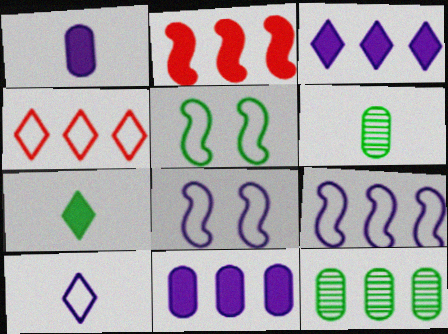[[5, 7, 12]]